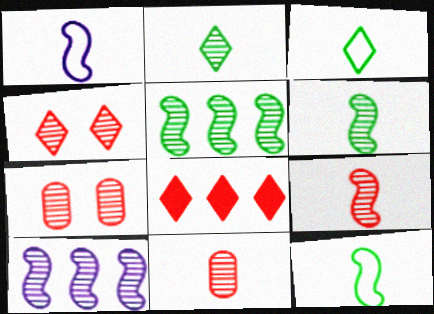[[2, 7, 10]]